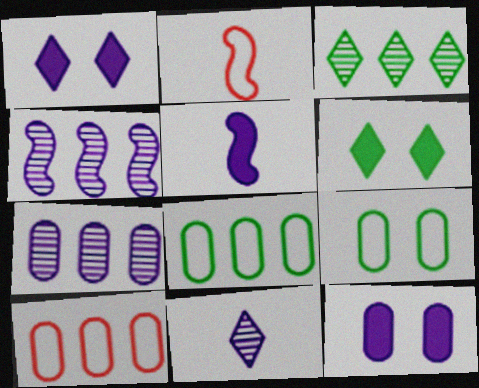[[2, 3, 12], 
[2, 6, 7]]